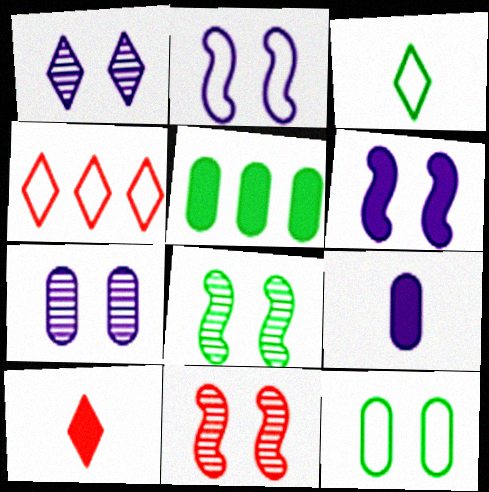[[3, 5, 8], 
[4, 8, 9], 
[5, 6, 10]]